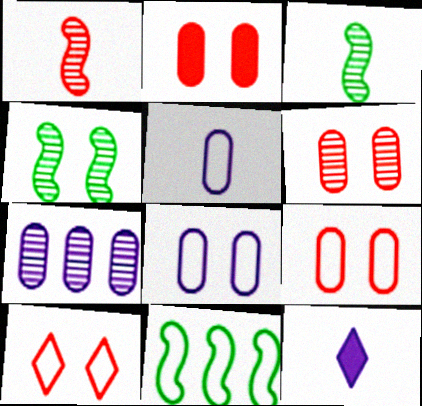[[2, 6, 9], 
[5, 10, 11], 
[6, 11, 12]]